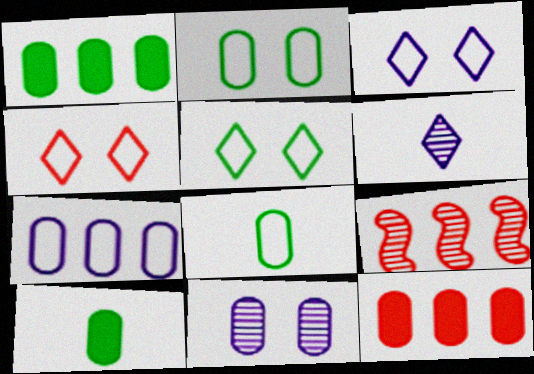[[3, 4, 5], 
[3, 9, 10], 
[8, 11, 12]]